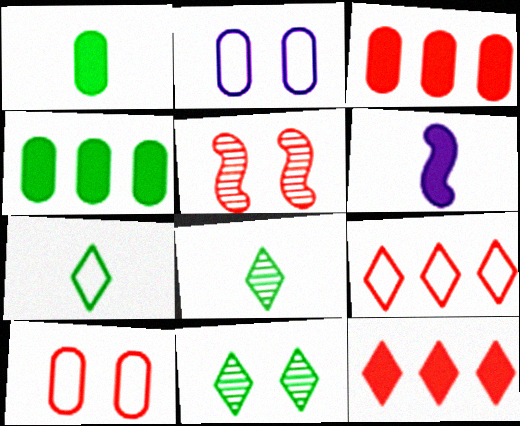[]